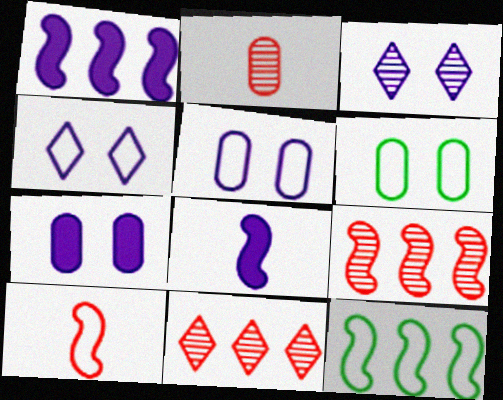[[1, 9, 12], 
[6, 8, 11]]